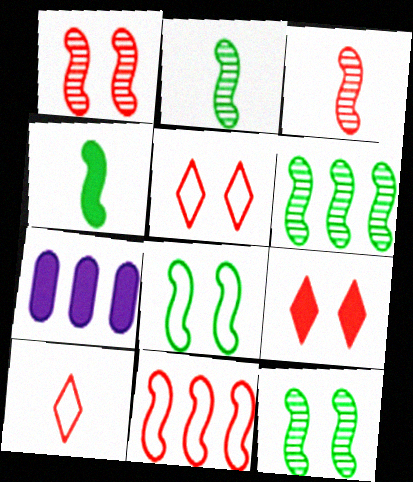[[2, 5, 7], 
[2, 6, 12], 
[4, 6, 8], 
[4, 7, 9], 
[7, 10, 12]]